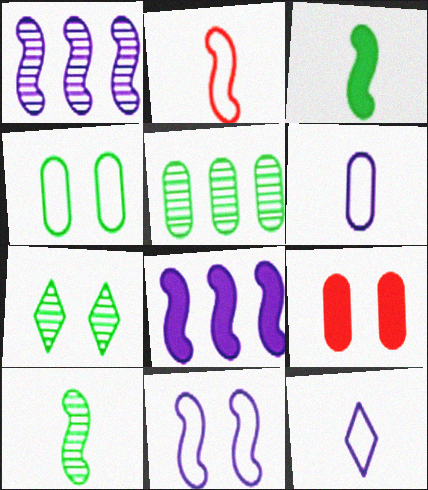[[5, 6, 9], 
[5, 7, 10], 
[7, 9, 11]]